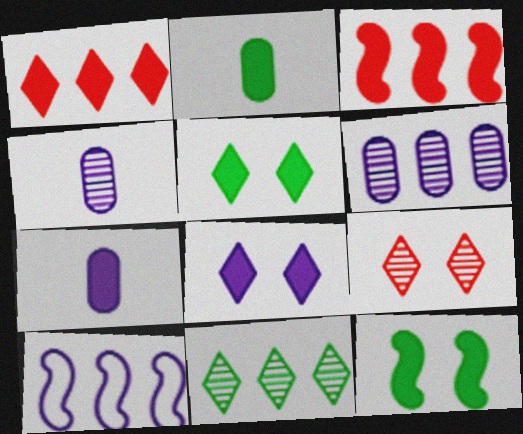[[1, 7, 12], 
[2, 3, 8], 
[2, 9, 10], 
[3, 5, 7], 
[4, 8, 10]]